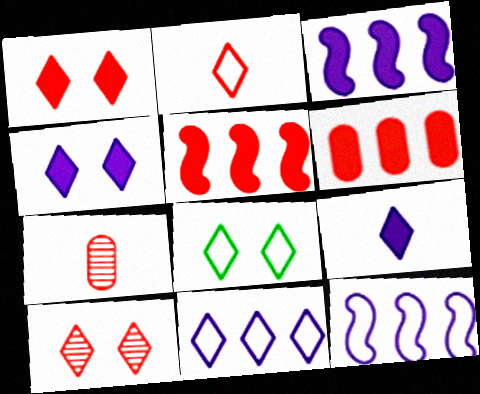[[2, 8, 11], 
[3, 7, 8], 
[4, 8, 10]]